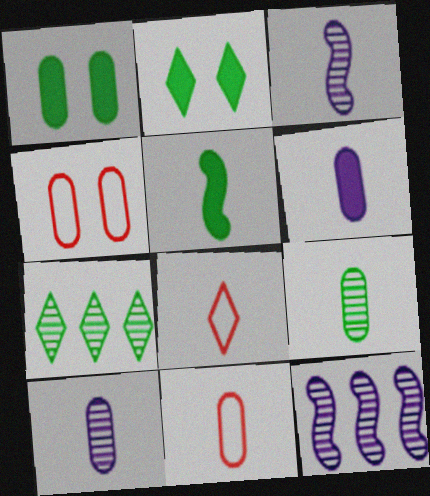[[1, 8, 12], 
[2, 11, 12], 
[5, 8, 10], 
[6, 9, 11]]